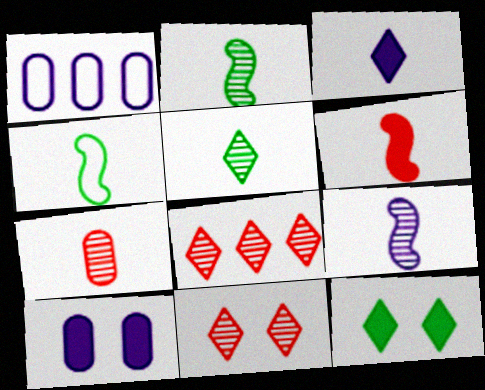[[3, 4, 7], 
[4, 6, 9], 
[4, 8, 10], 
[5, 7, 9]]